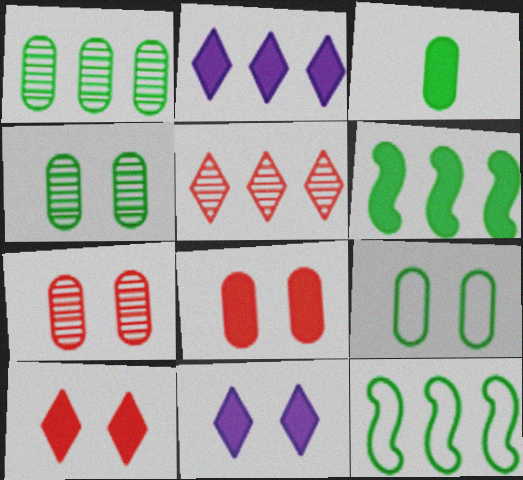[[1, 3, 9]]